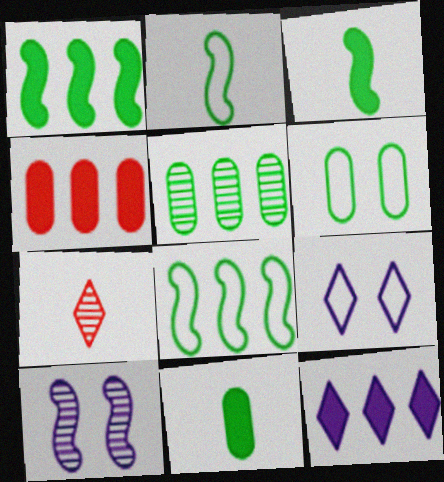[[1, 4, 12], 
[5, 6, 11], 
[5, 7, 10]]